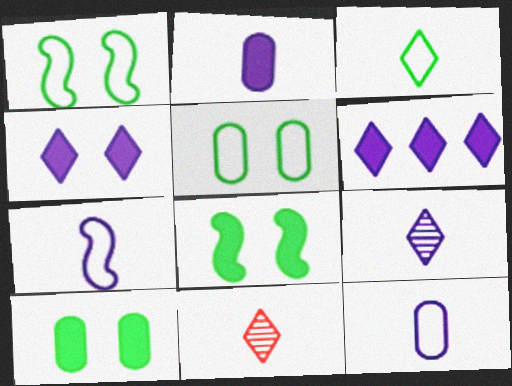[[2, 7, 9]]